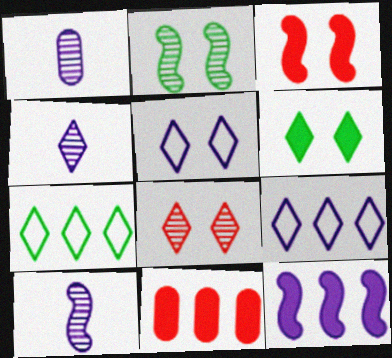[[1, 3, 7], 
[1, 4, 10], 
[1, 5, 12], 
[5, 6, 8]]